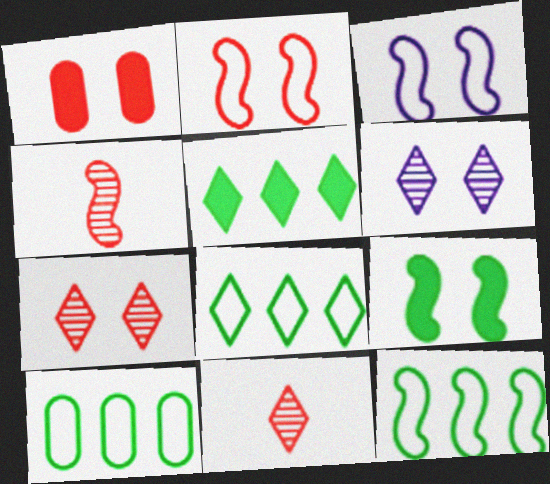[[1, 2, 7], 
[8, 10, 12]]